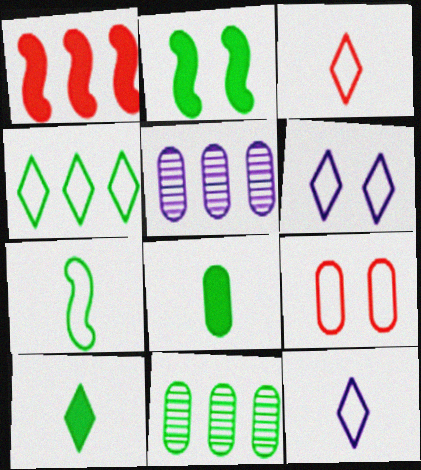[[1, 4, 5], 
[2, 3, 5], 
[3, 4, 6], 
[5, 8, 9]]